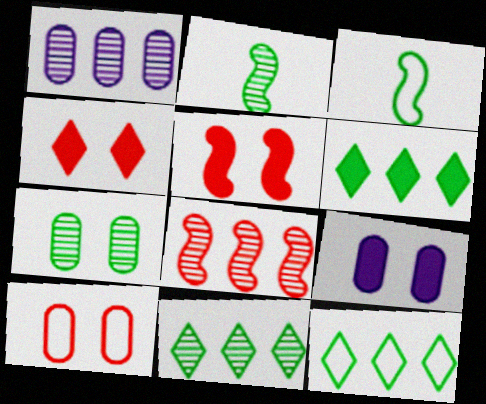[[1, 3, 4], 
[1, 8, 11], 
[2, 7, 11], 
[3, 6, 7], 
[6, 11, 12], 
[7, 9, 10]]